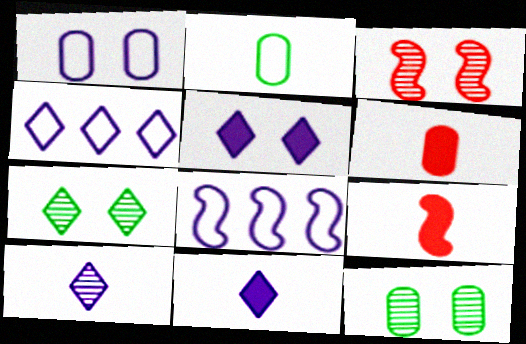[[2, 9, 10], 
[4, 5, 10], 
[4, 9, 12], 
[6, 7, 8]]